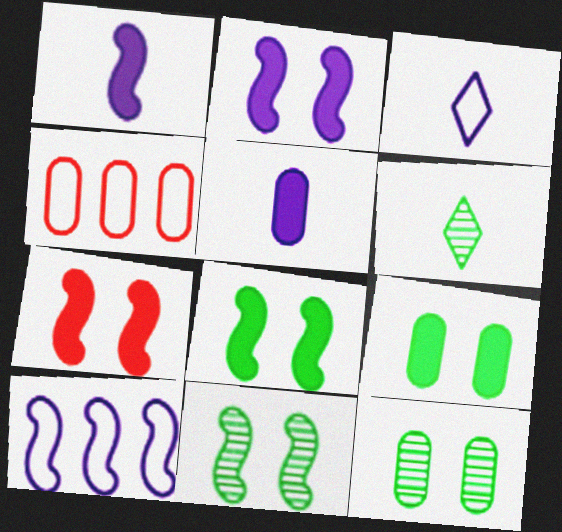[[2, 4, 6], 
[2, 7, 8], 
[4, 5, 12]]